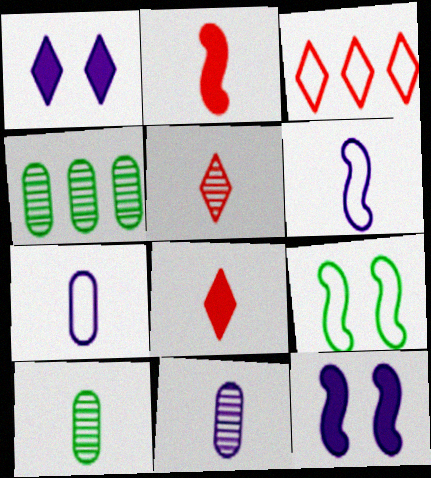[[3, 7, 9], 
[3, 10, 12], 
[6, 8, 10]]